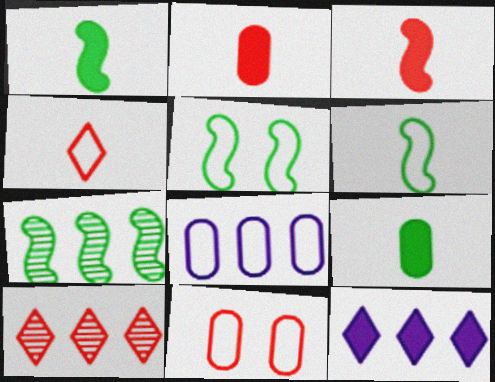[[1, 5, 7], 
[3, 10, 11], 
[4, 5, 8]]